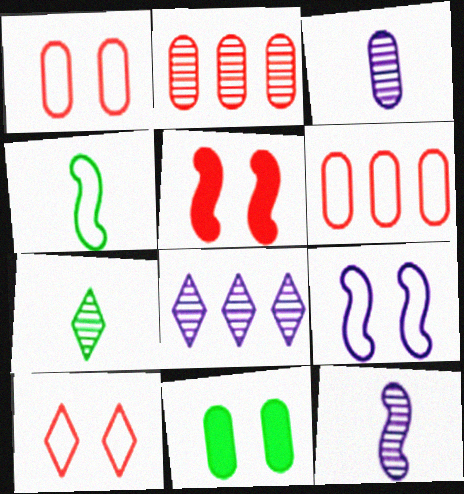[[3, 6, 11]]